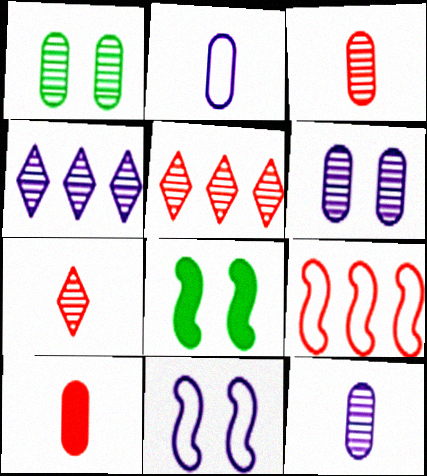[[2, 5, 8]]